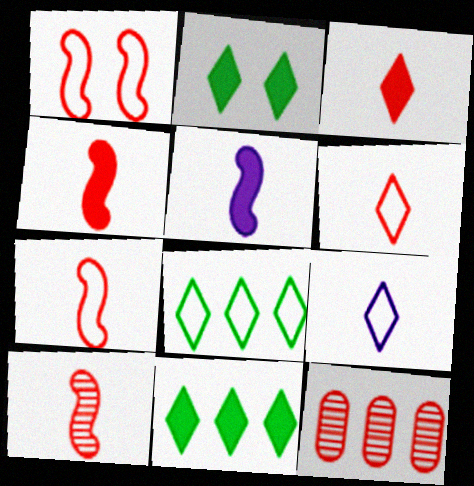[[1, 3, 12], 
[4, 7, 10]]